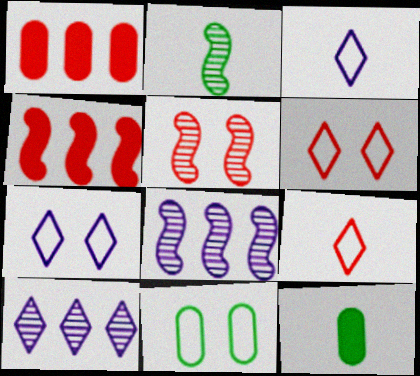[[1, 2, 7], 
[1, 5, 9], 
[2, 5, 8], 
[6, 8, 12]]